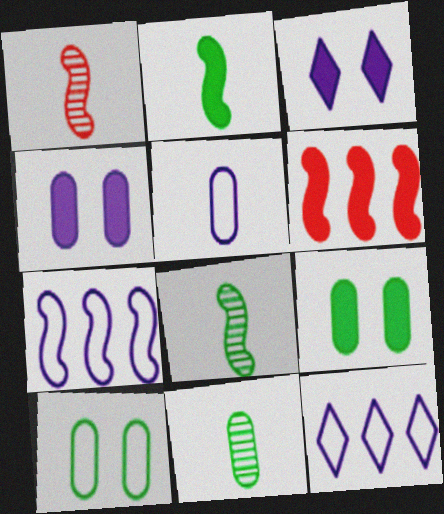[[1, 9, 12]]